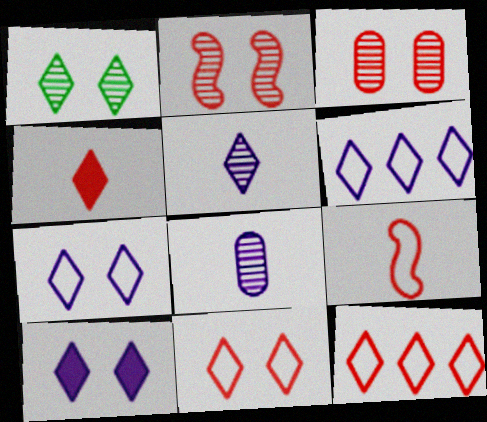[[1, 4, 6], 
[1, 10, 11], 
[5, 6, 10]]